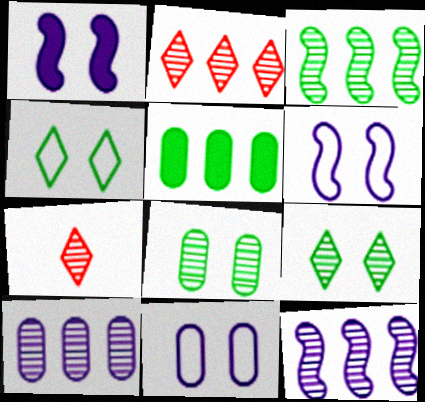[[2, 3, 10], 
[5, 6, 7], 
[7, 8, 12]]